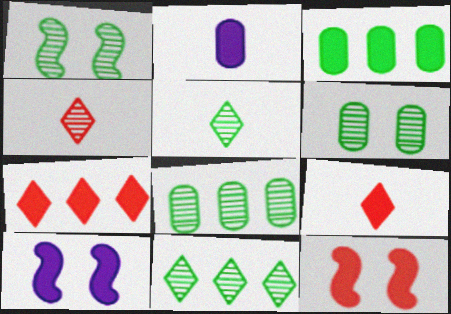[[1, 5, 8], 
[3, 9, 10]]